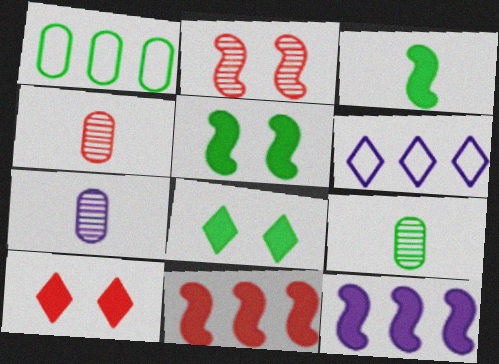[[4, 5, 6], 
[4, 7, 9]]